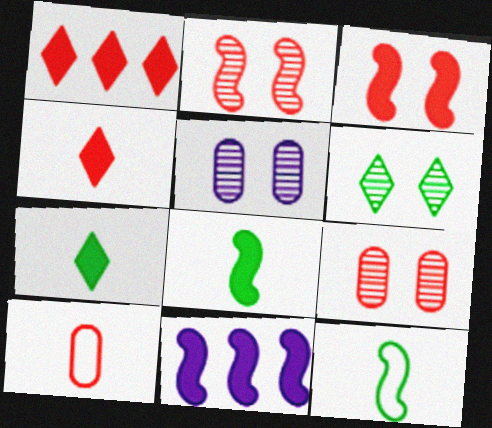[[1, 2, 10], 
[1, 5, 12], 
[2, 5, 6], 
[2, 11, 12], 
[3, 8, 11], 
[6, 10, 11]]